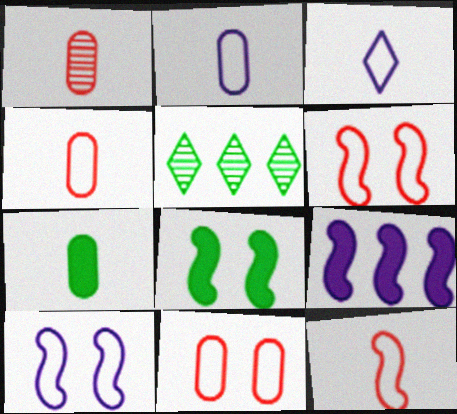[[1, 2, 7]]